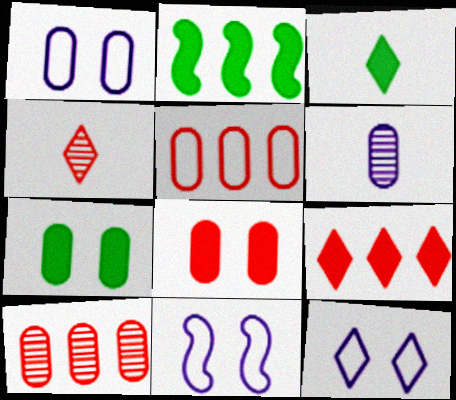[[1, 2, 4], 
[1, 11, 12], 
[2, 3, 7], 
[3, 10, 11], 
[5, 6, 7]]